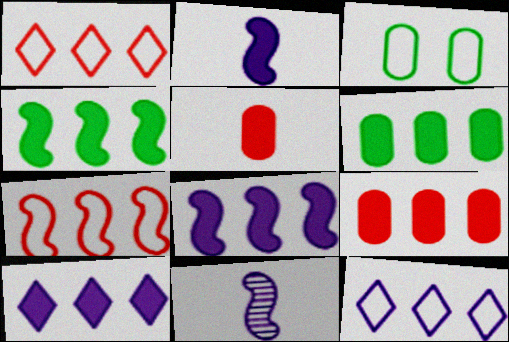[[4, 9, 10]]